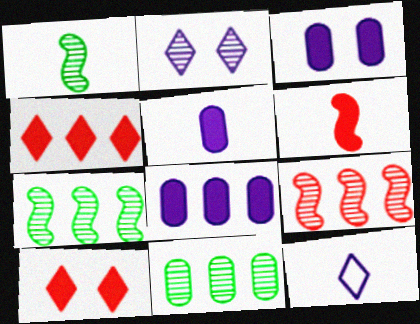[[3, 5, 8]]